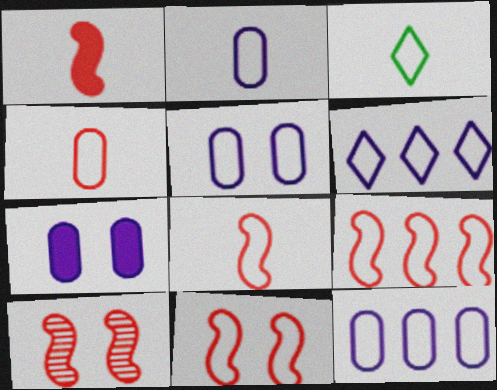[[1, 9, 10], 
[2, 3, 8], 
[2, 5, 12], 
[3, 5, 9], 
[3, 11, 12], 
[8, 9, 11]]